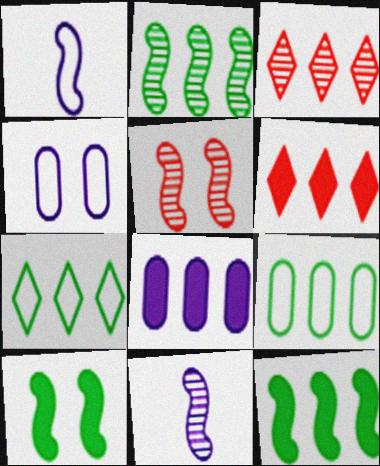[[1, 5, 12], 
[2, 5, 11], 
[6, 8, 12]]